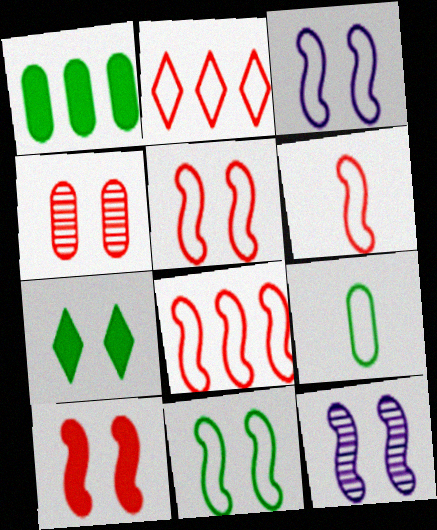[[2, 3, 9], 
[3, 4, 7], 
[3, 5, 11], 
[5, 6, 8], 
[10, 11, 12]]